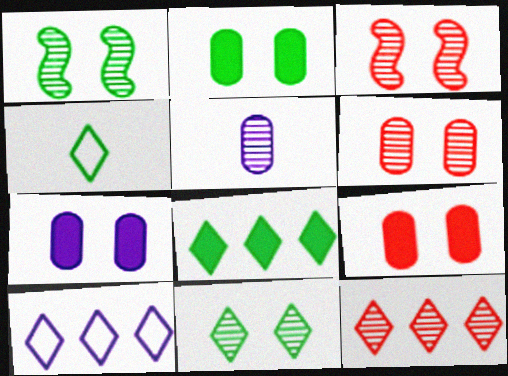[[1, 5, 12], 
[2, 7, 9], 
[4, 8, 11], 
[8, 10, 12]]